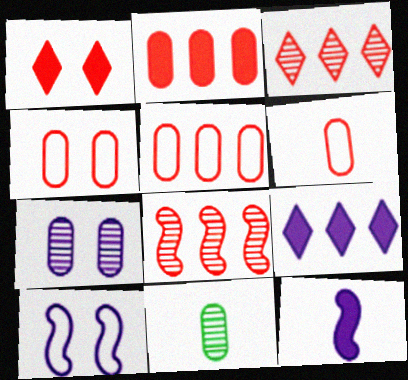[[1, 6, 8], 
[4, 5, 6]]